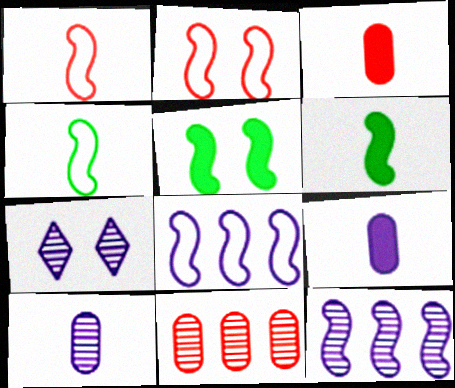[[1, 5, 12], 
[2, 4, 8], 
[2, 6, 12], 
[7, 8, 9], 
[7, 10, 12]]